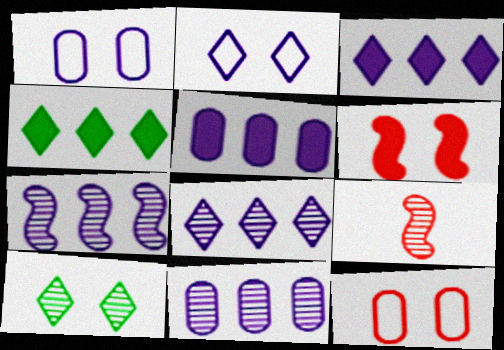[[1, 4, 9], 
[1, 6, 10], 
[7, 8, 11], 
[9, 10, 11]]